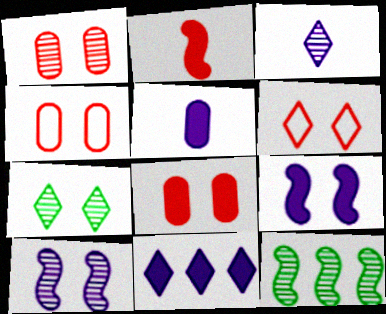[[1, 3, 12], 
[1, 4, 8], 
[1, 7, 10], 
[4, 7, 9], 
[5, 6, 12], 
[5, 9, 11]]